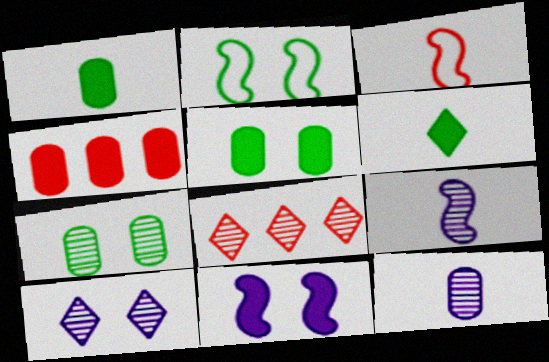[[3, 6, 12], 
[4, 6, 11], 
[7, 8, 9]]